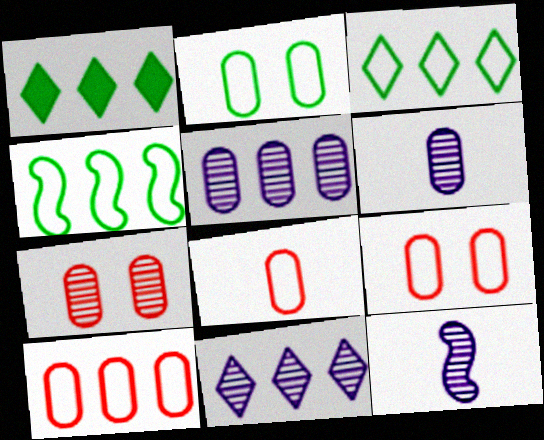[[1, 9, 12], 
[8, 9, 10]]